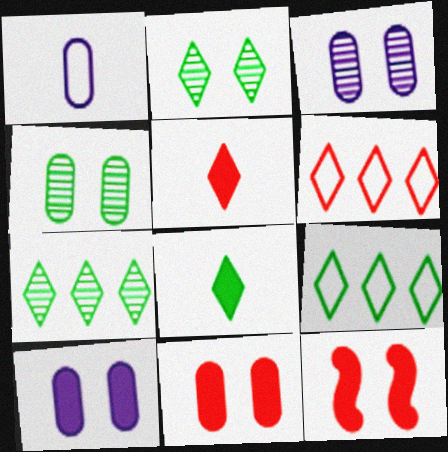[[1, 7, 12], 
[2, 8, 9]]